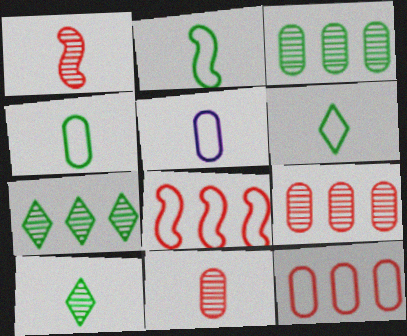[[2, 4, 6]]